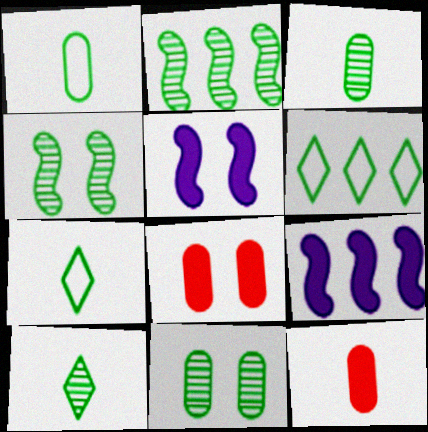[[2, 10, 11]]